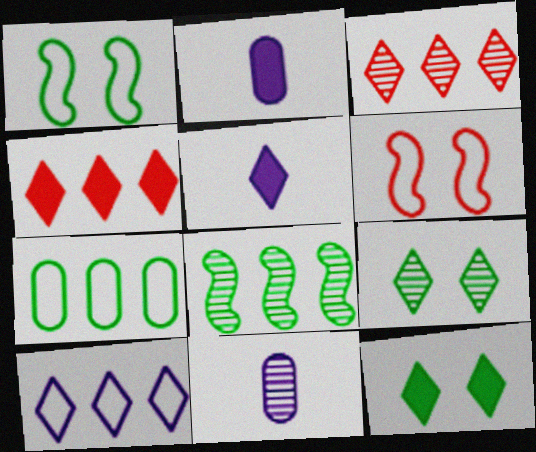[[1, 2, 3], 
[1, 4, 11], 
[4, 5, 12]]